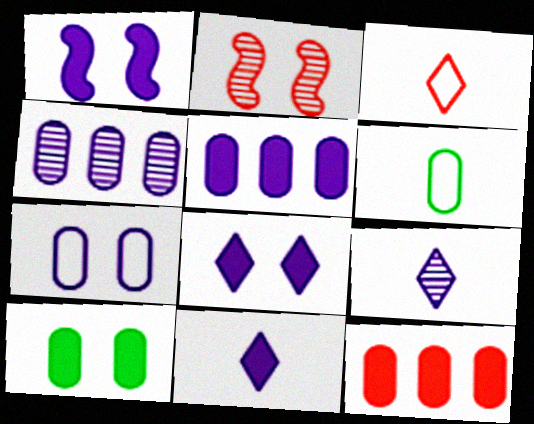[[1, 5, 11], 
[2, 3, 12]]